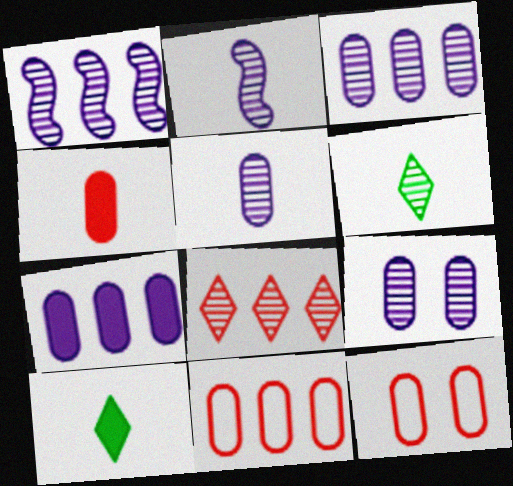[[1, 10, 12], 
[3, 5, 9]]